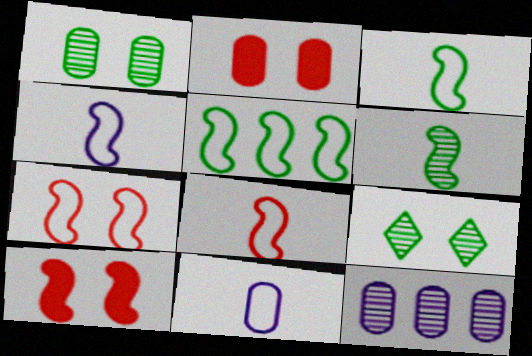[[3, 4, 8], 
[4, 5, 7]]